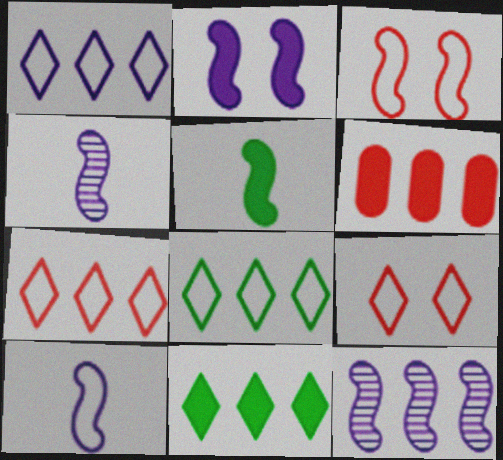[[1, 7, 8], 
[2, 10, 12], 
[3, 5, 12], 
[6, 8, 12]]